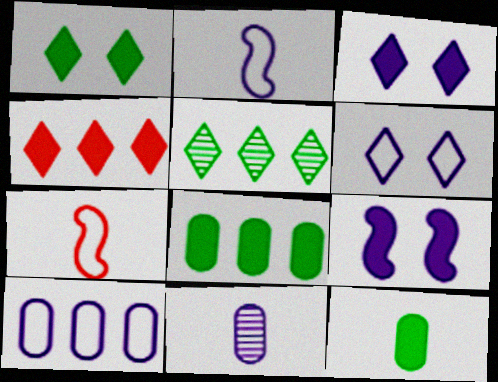[[2, 6, 10], 
[4, 9, 12]]